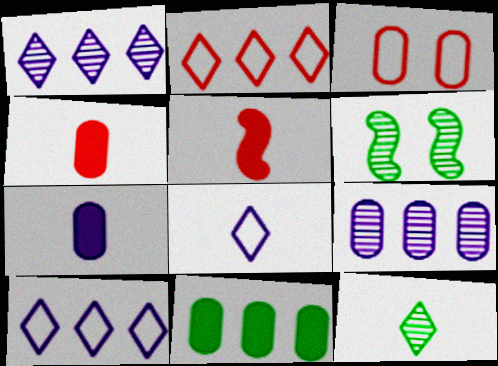[[2, 6, 7], 
[4, 6, 10]]